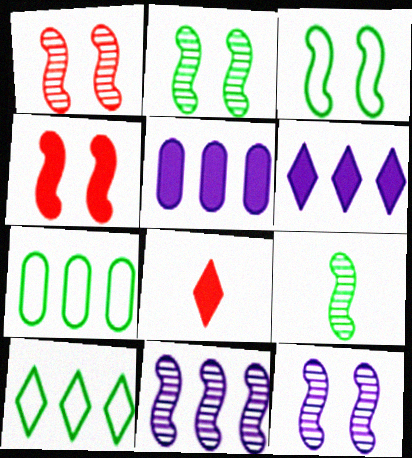[[1, 2, 12], 
[1, 9, 11], 
[3, 4, 12], 
[7, 8, 12]]